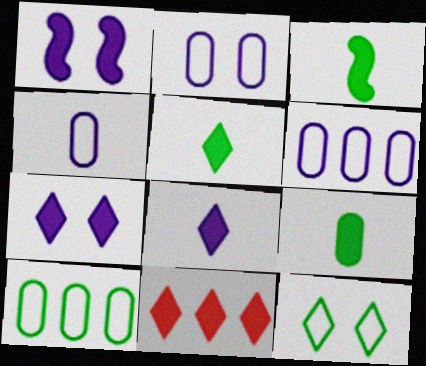[[1, 9, 11], 
[2, 4, 6], 
[3, 5, 9], 
[5, 7, 11]]